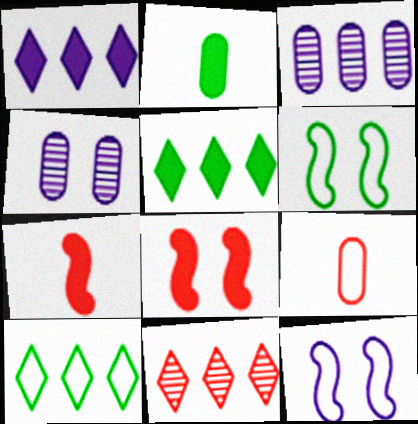[[1, 2, 8], 
[1, 10, 11], 
[2, 11, 12], 
[4, 7, 10], 
[8, 9, 11], 
[9, 10, 12]]